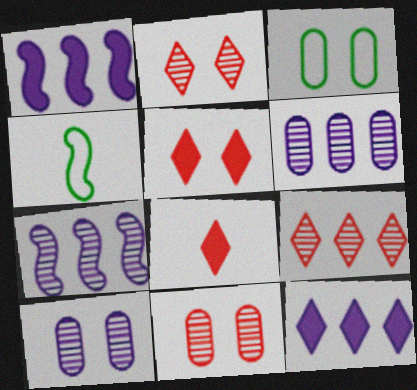[[3, 7, 8], 
[4, 5, 6], 
[4, 11, 12]]